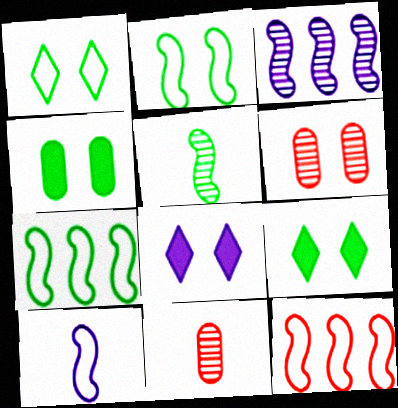[[2, 6, 8], 
[2, 10, 12], 
[7, 8, 11]]